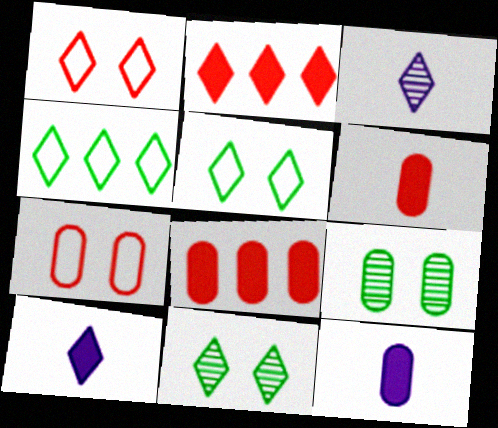[[2, 3, 5]]